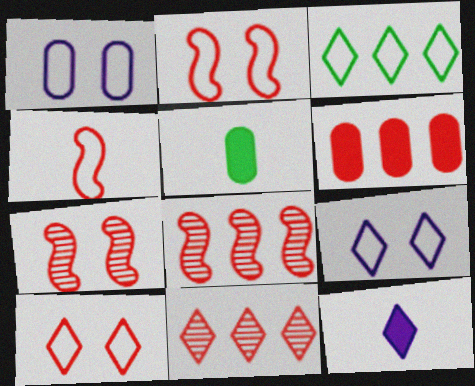[[1, 3, 4], 
[5, 8, 9]]